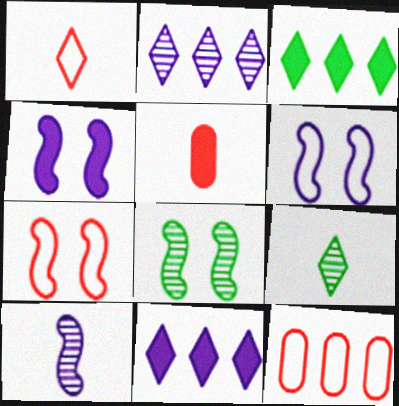[[1, 7, 12], 
[3, 4, 5], 
[4, 7, 8], 
[4, 9, 12]]